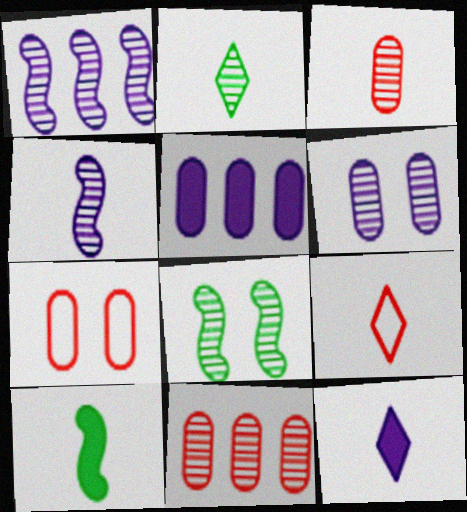[[2, 3, 4], 
[2, 9, 12], 
[5, 8, 9]]